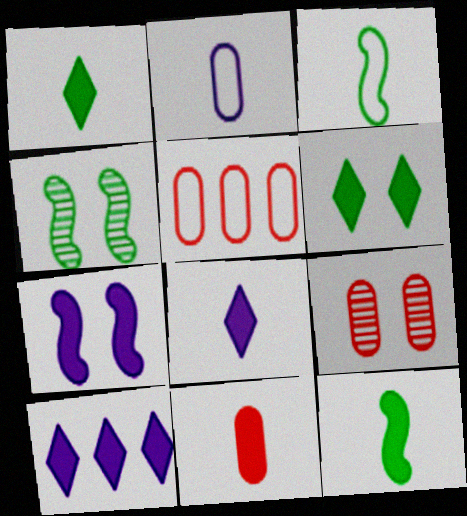[[3, 9, 10], 
[4, 5, 8], 
[5, 9, 11], 
[8, 11, 12]]